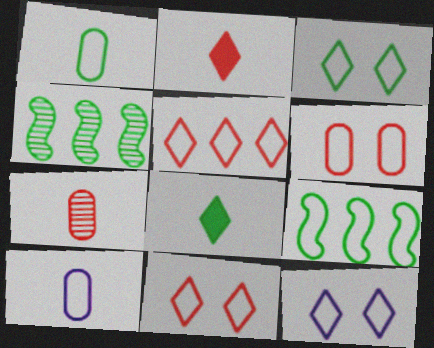[[1, 3, 9], 
[3, 11, 12], 
[9, 10, 11]]